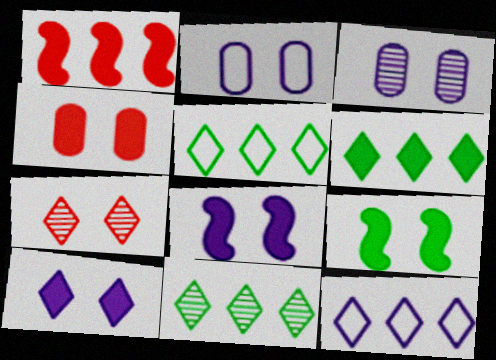[[2, 7, 9], 
[4, 9, 10], 
[5, 6, 11]]